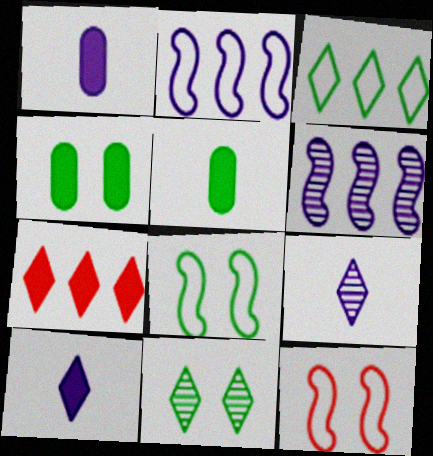[[4, 8, 11]]